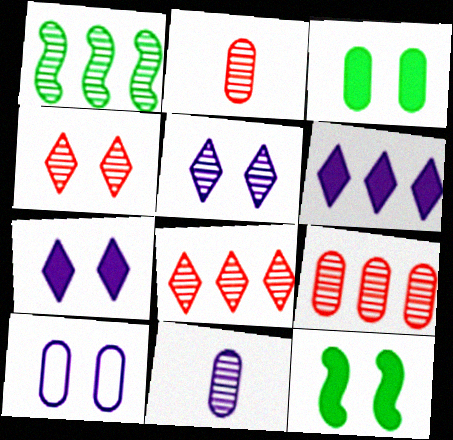[[1, 2, 5], 
[1, 4, 11], 
[4, 10, 12]]